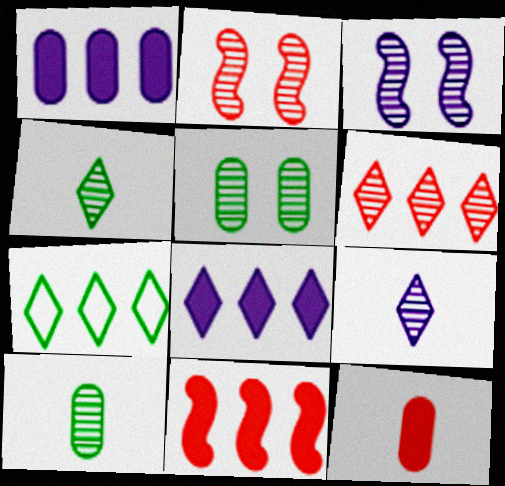[[3, 6, 10], 
[3, 7, 12], 
[6, 7, 8]]